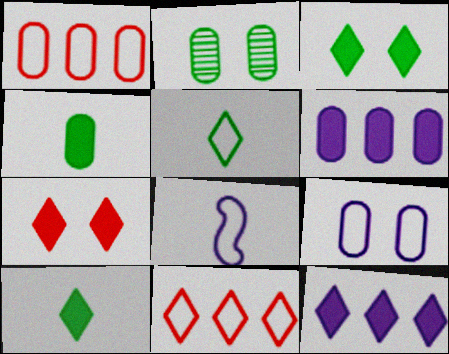[[7, 10, 12]]